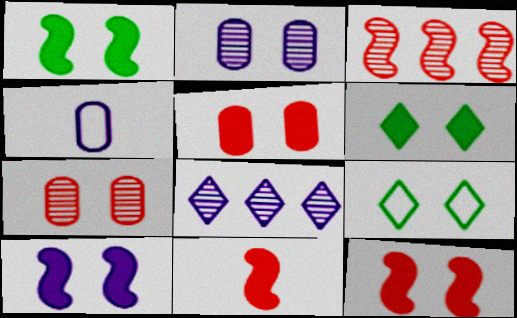[[1, 10, 12], 
[2, 9, 12], 
[3, 4, 6], 
[4, 8, 10], 
[5, 6, 10], 
[7, 9, 10]]